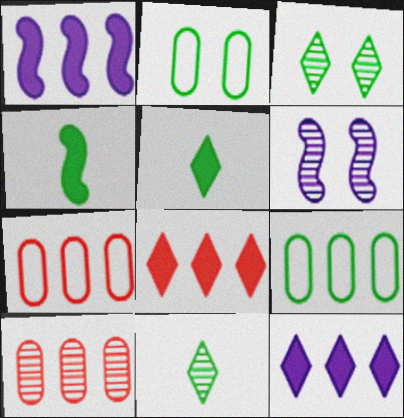[[3, 4, 9], 
[5, 6, 7], 
[6, 10, 11]]